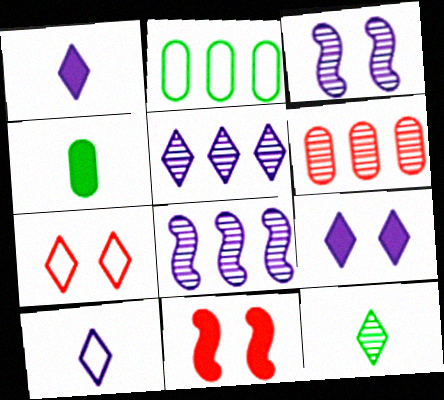[[3, 6, 12], 
[4, 7, 8], 
[5, 9, 10]]